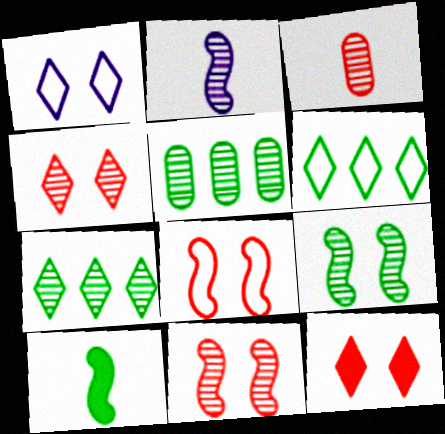[[2, 4, 5]]